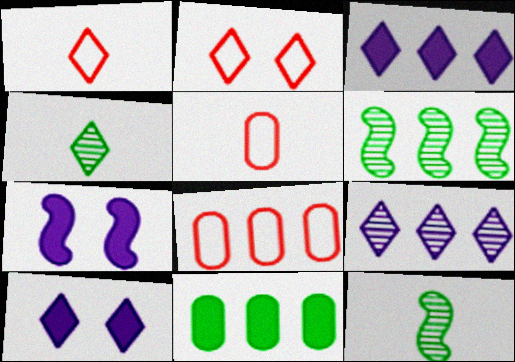[[2, 3, 4], 
[3, 6, 8], 
[4, 7, 8], 
[5, 6, 10], 
[8, 10, 12]]